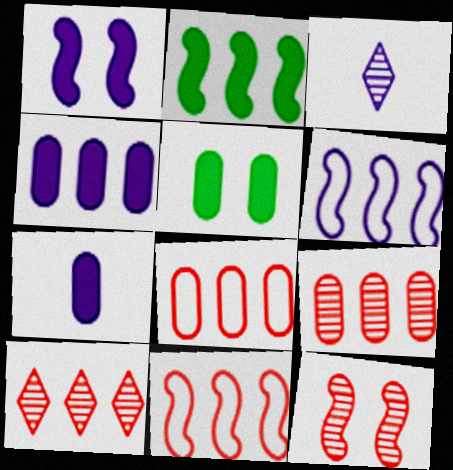[[3, 5, 11]]